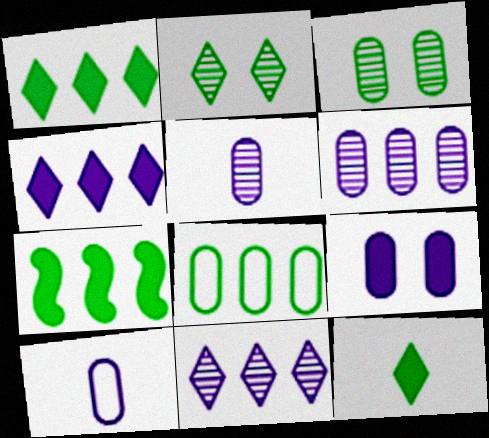[[6, 9, 10]]